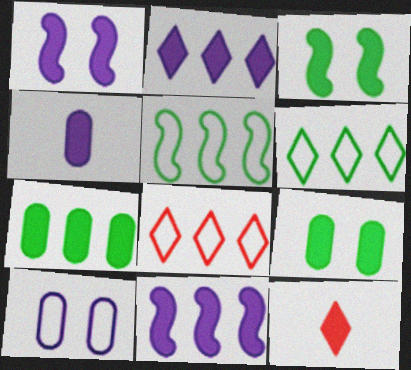[[1, 2, 4], 
[1, 7, 12], 
[9, 11, 12]]